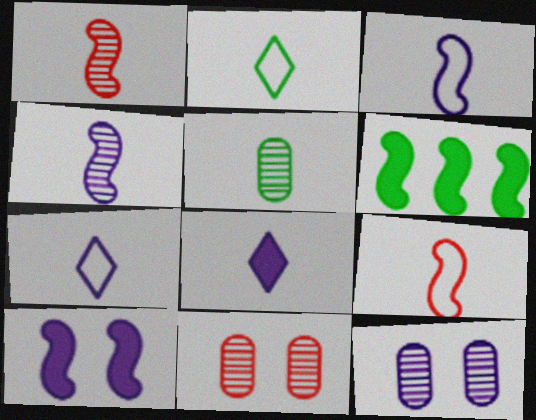[[5, 8, 9], 
[6, 7, 11]]